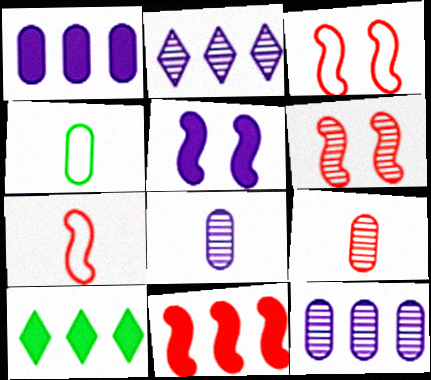[[1, 10, 11], 
[3, 8, 10], 
[6, 7, 11]]